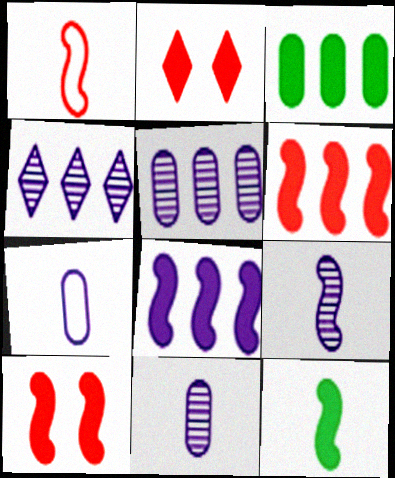[[1, 9, 12], 
[8, 10, 12]]